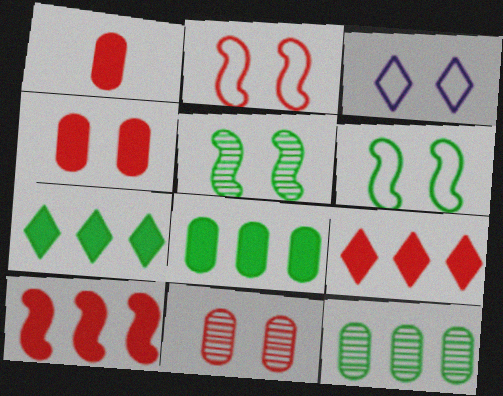[[3, 4, 5]]